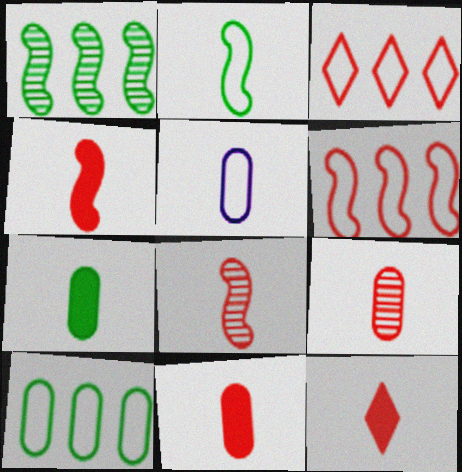[[4, 11, 12], 
[5, 7, 9]]